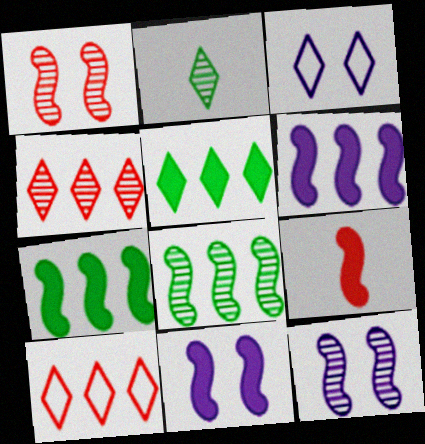[[7, 9, 11]]